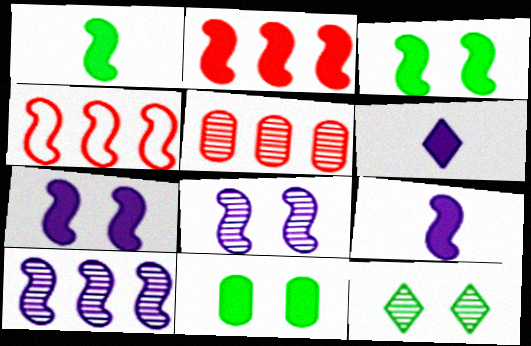[[1, 2, 7], 
[1, 4, 8], 
[2, 3, 9], 
[2, 6, 11]]